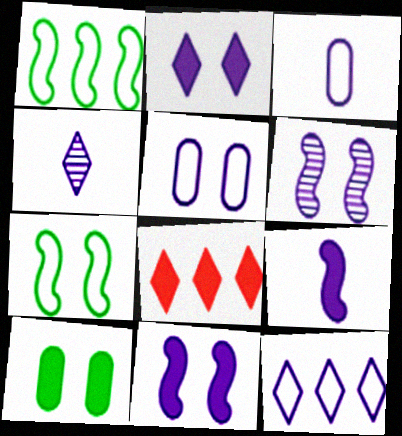[[2, 4, 12], 
[2, 5, 6], 
[3, 4, 9], 
[8, 9, 10]]